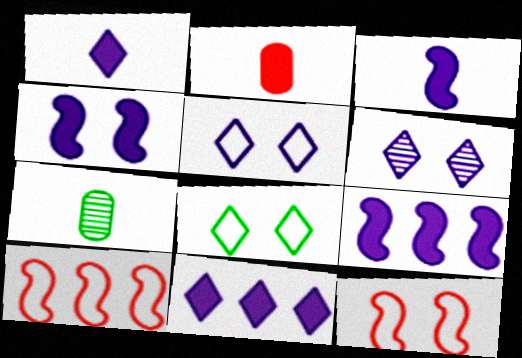[[3, 4, 9], 
[7, 11, 12]]